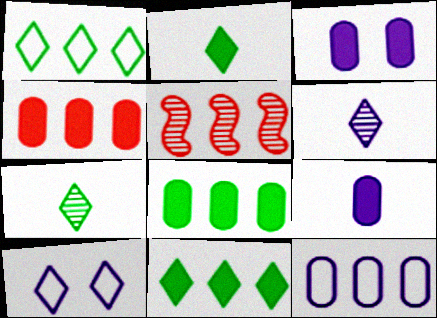[[5, 11, 12]]